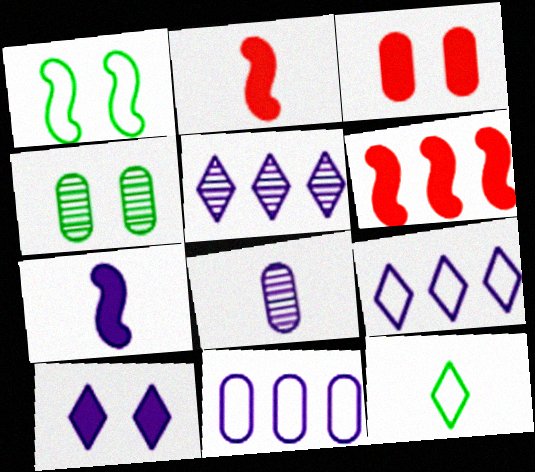[[2, 4, 9], 
[2, 8, 12]]